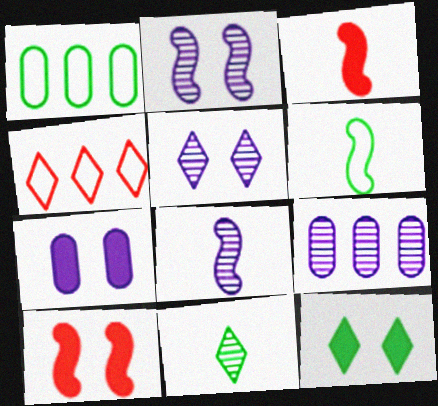[[1, 3, 5], 
[3, 6, 8], 
[5, 8, 9], 
[7, 10, 12]]